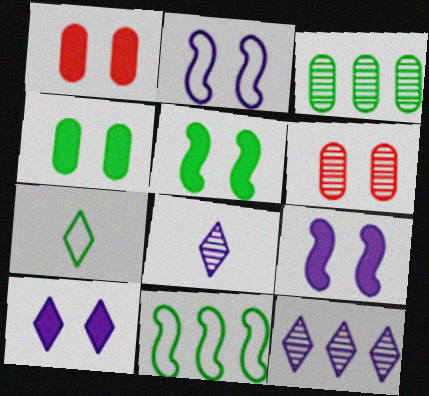[[1, 5, 10], 
[1, 8, 11], 
[3, 5, 7]]